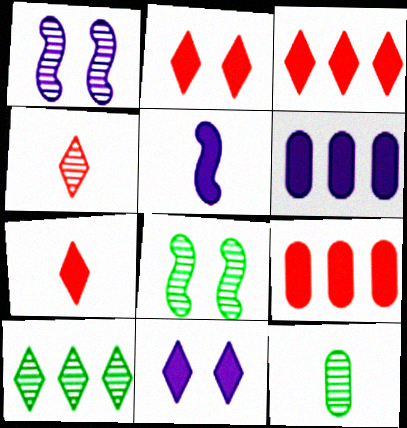[[2, 3, 7], 
[5, 6, 11], 
[8, 10, 12]]